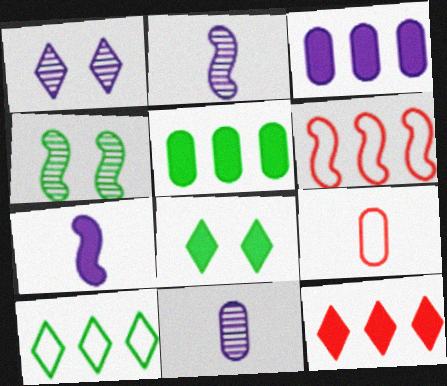[[4, 6, 7], 
[6, 8, 11]]